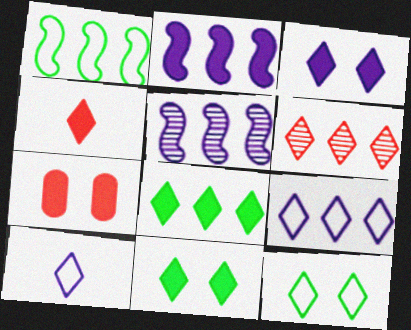[[3, 4, 8], 
[6, 8, 9], 
[6, 10, 11]]